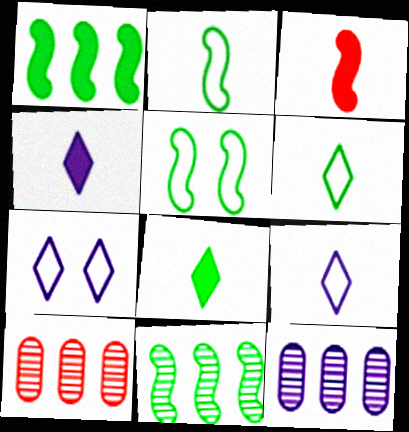[[4, 5, 10]]